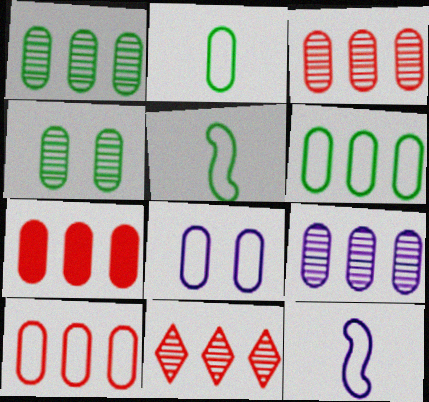[[1, 3, 9], 
[2, 8, 10], 
[3, 7, 10], 
[6, 7, 9]]